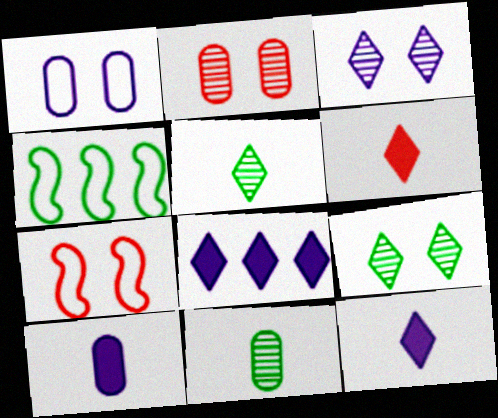[[2, 4, 12], 
[7, 8, 11]]